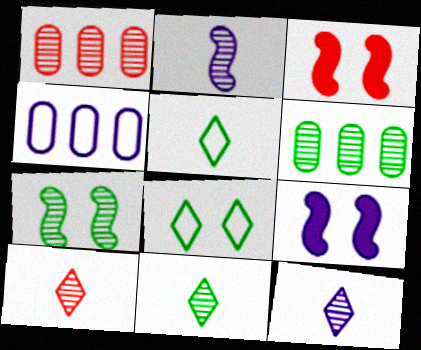[[1, 5, 9], 
[1, 7, 12], 
[3, 4, 11], 
[4, 9, 12], 
[6, 7, 11], 
[10, 11, 12]]